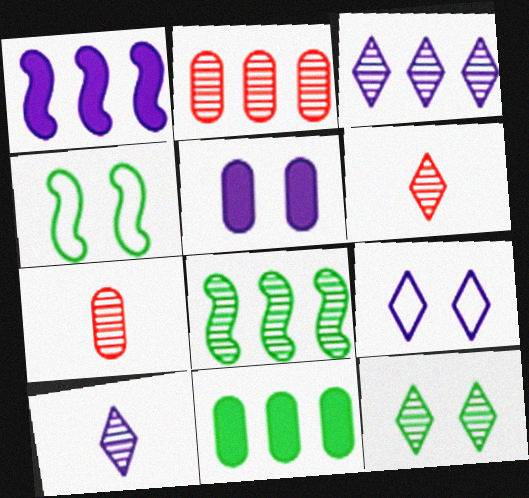[[2, 3, 8], 
[3, 6, 12]]